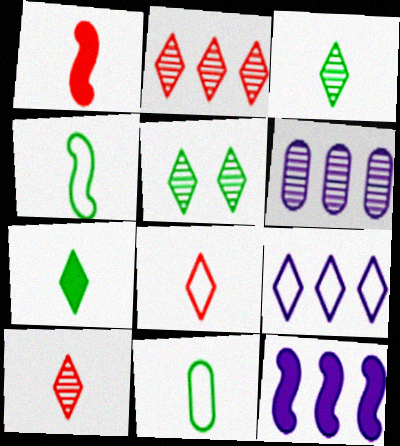[[6, 9, 12]]